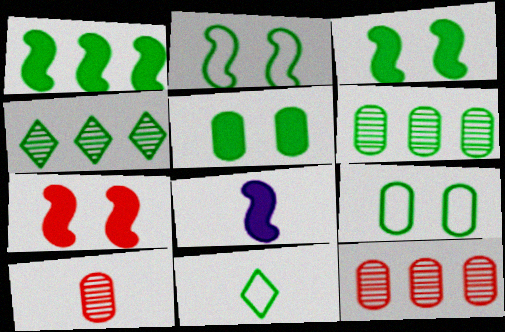[[1, 7, 8], 
[3, 6, 11], 
[8, 10, 11]]